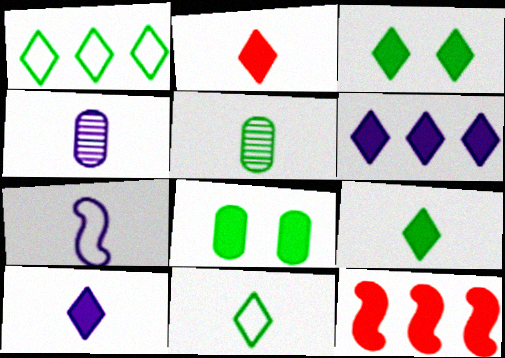[[2, 3, 6], 
[2, 5, 7], 
[2, 9, 10], 
[4, 7, 10], 
[8, 10, 12]]